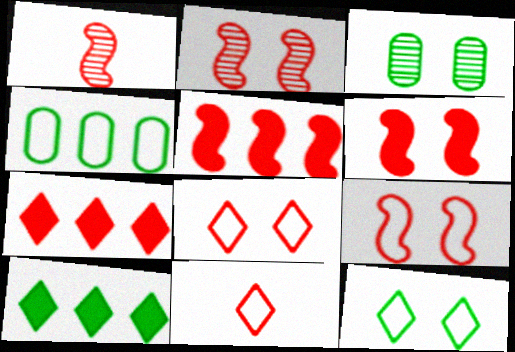[[1, 5, 9], 
[2, 6, 9]]